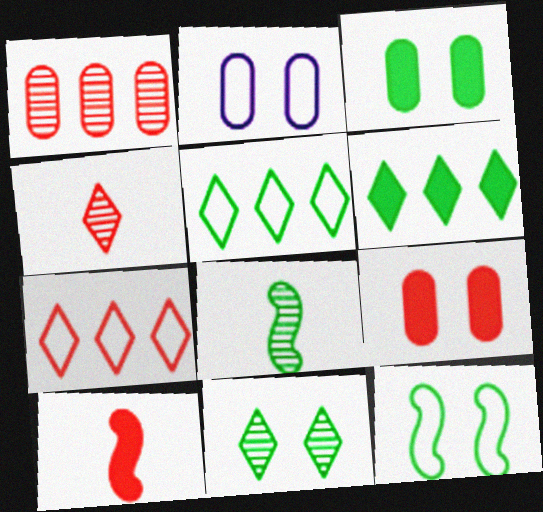[[3, 5, 8], 
[3, 11, 12]]